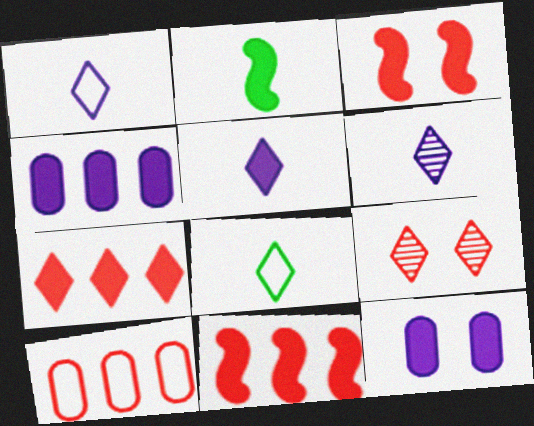[[1, 5, 6], 
[2, 7, 12]]